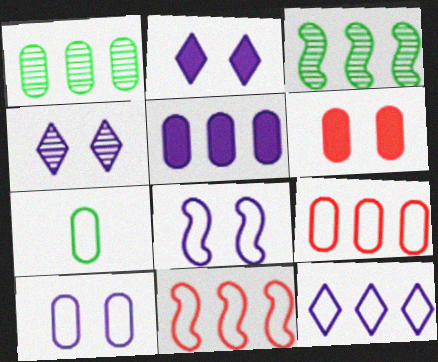[[1, 5, 9], 
[7, 9, 10]]